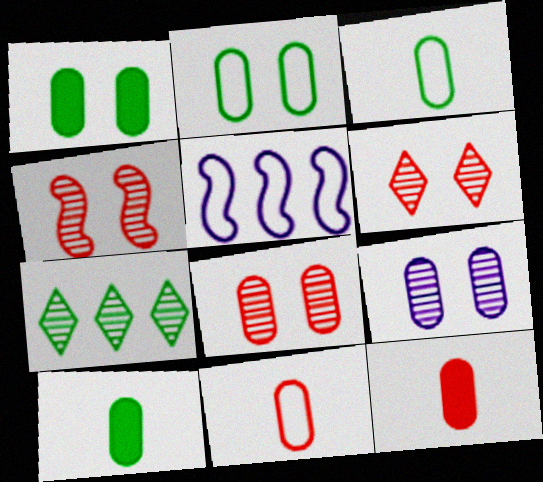[[4, 6, 8], 
[5, 6, 10]]